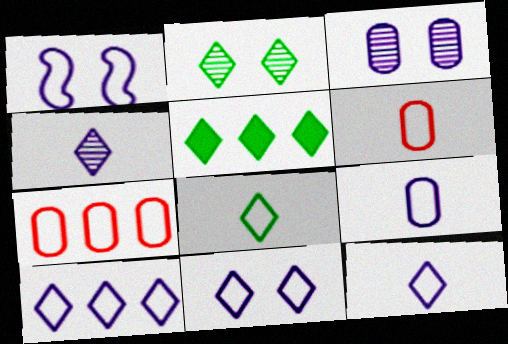[[1, 7, 8], 
[1, 9, 10], 
[2, 5, 8], 
[10, 11, 12]]